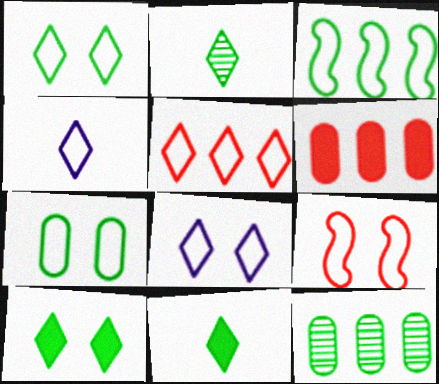[[1, 4, 5], 
[7, 8, 9]]